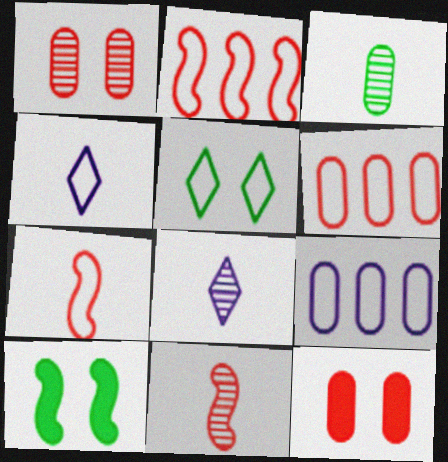[[3, 8, 11], 
[3, 9, 12], 
[5, 7, 9], 
[6, 8, 10]]